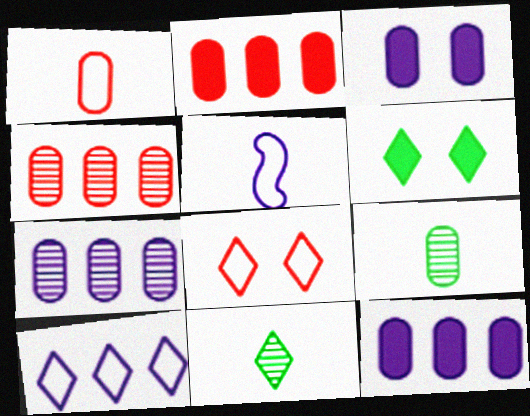[[4, 5, 6]]